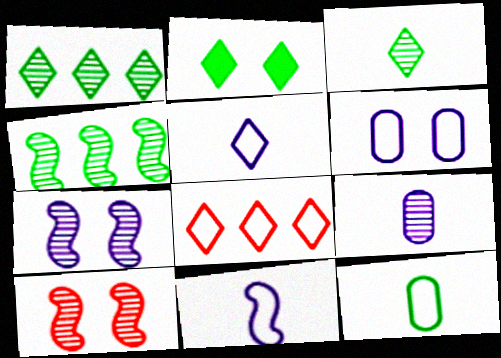[[1, 9, 10], 
[2, 4, 12], 
[2, 6, 10]]